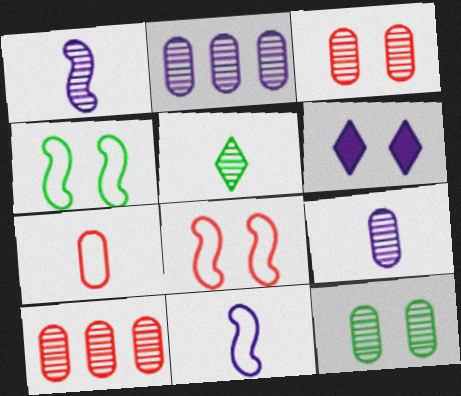[[2, 6, 11], 
[3, 4, 6], 
[6, 8, 12], 
[9, 10, 12]]